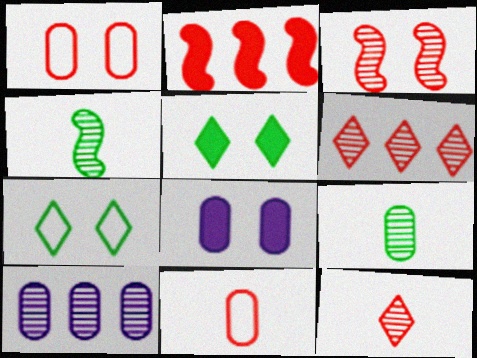[[1, 2, 12], 
[3, 7, 8]]